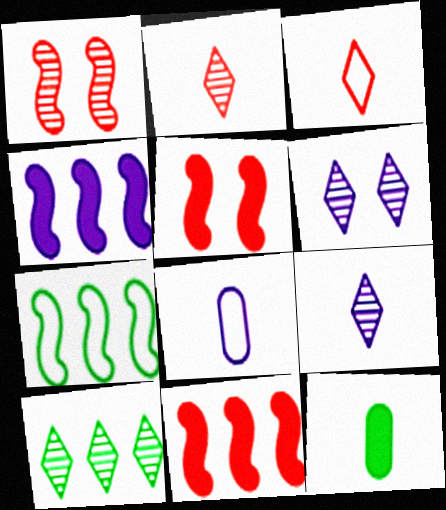[[2, 6, 10], 
[4, 6, 8], 
[5, 8, 10]]